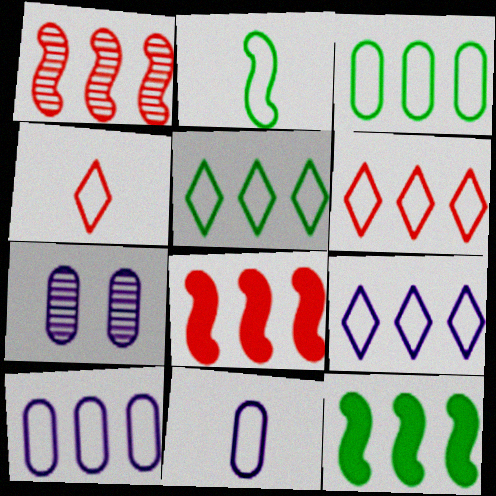[[2, 4, 11], 
[4, 7, 12], 
[5, 6, 9]]